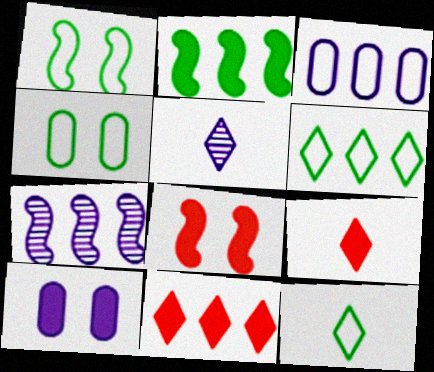[[2, 9, 10], 
[4, 7, 9], 
[5, 9, 12]]